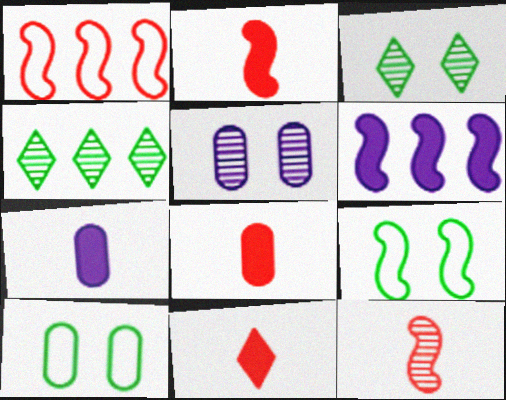[[1, 3, 7], 
[2, 8, 11], 
[4, 5, 12], 
[6, 9, 12]]